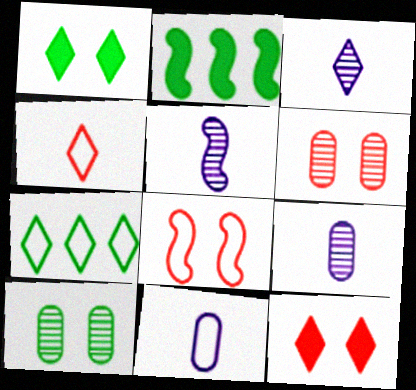[[2, 5, 8], 
[3, 5, 9], 
[3, 7, 12], 
[6, 8, 12], 
[7, 8, 11]]